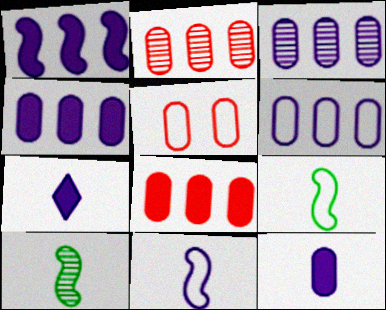[[3, 4, 6]]